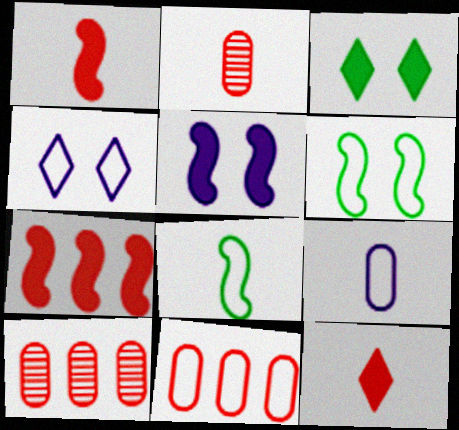[[4, 8, 11]]